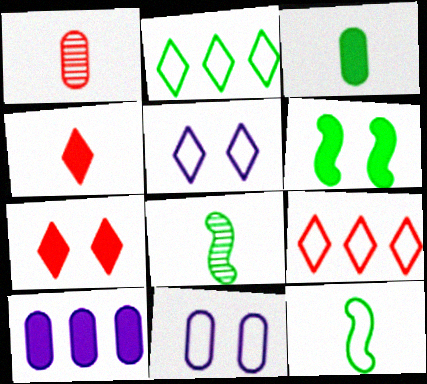[[4, 6, 10], 
[9, 11, 12]]